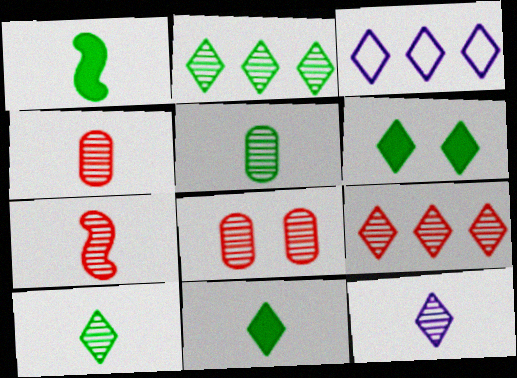[[1, 3, 8], 
[5, 7, 12], 
[7, 8, 9]]